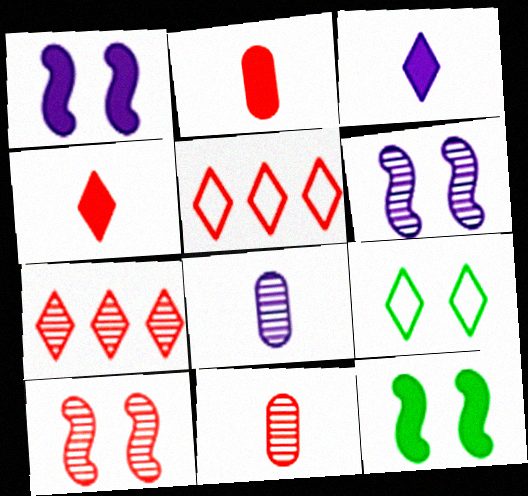[[2, 5, 10], 
[3, 7, 9], 
[5, 8, 12], 
[7, 10, 11]]